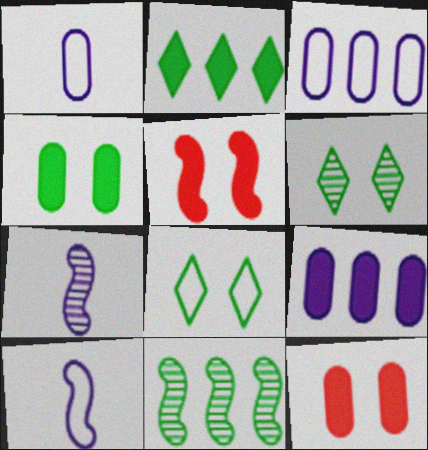[[5, 10, 11]]